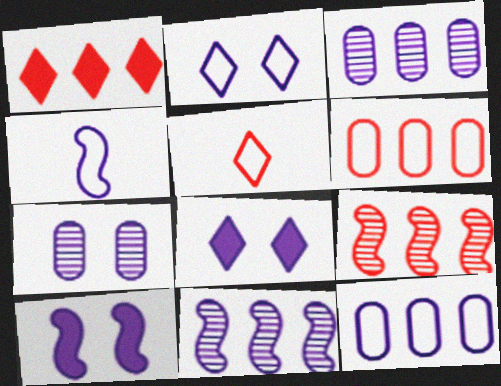[[1, 6, 9], 
[2, 4, 12], 
[2, 7, 10], 
[3, 4, 8], 
[4, 10, 11]]